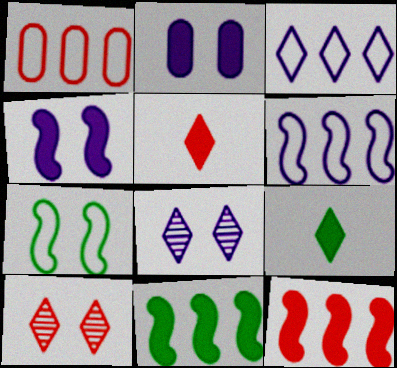[[2, 5, 11], 
[2, 7, 10], 
[2, 9, 12], 
[3, 9, 10]]